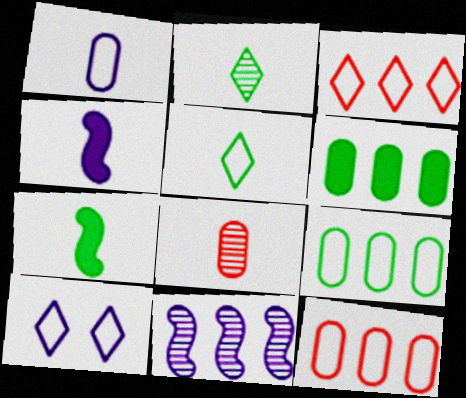[[3, 5, 10], 
[3, 6, 11], 
[4, 5, 8]]